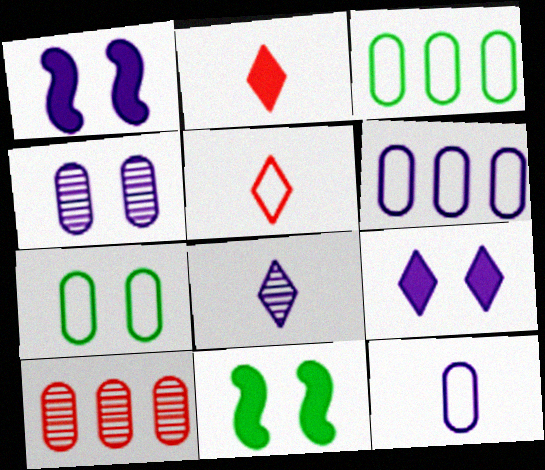[[1, 6, 8]]